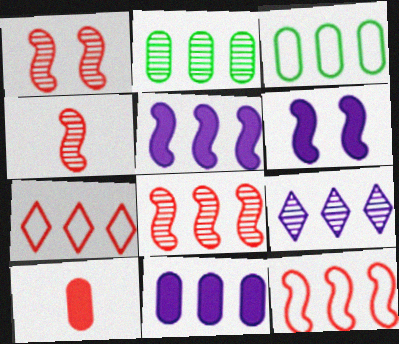[[1, 4, 8], 
[1, 7, 10], 
[2, 5, 7], 
[2, 8, 9]]